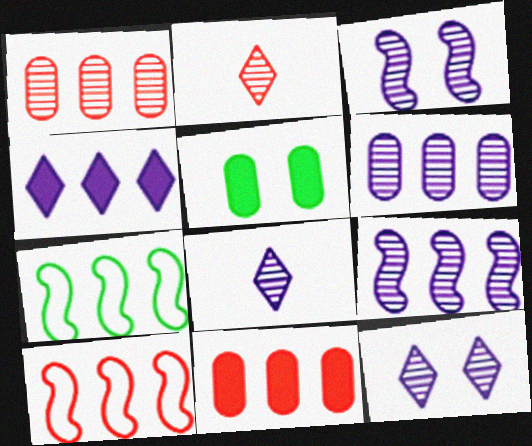[[1, 4, 7], 
[3, 6, 8], 
[5, 8, 10]]